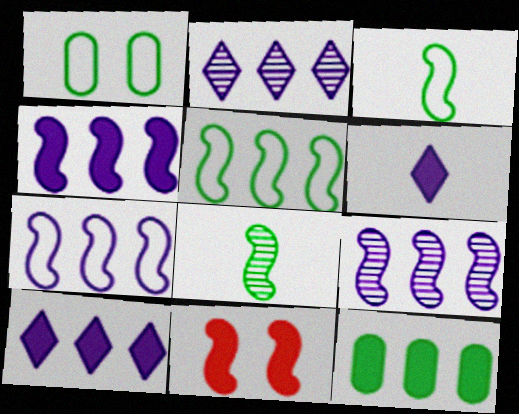[[3, 9, 11], 
[4, 7, 9], 
[6, 11, 12], 
[7, 8, 11]]